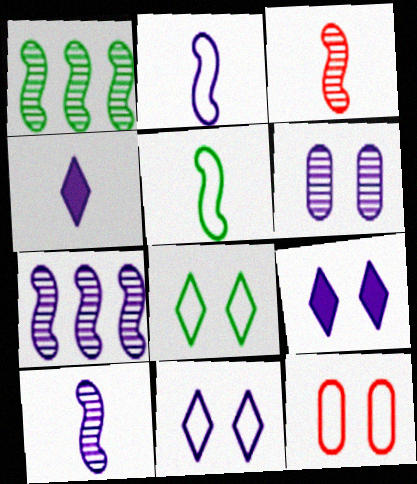[[1, 4, 12]]